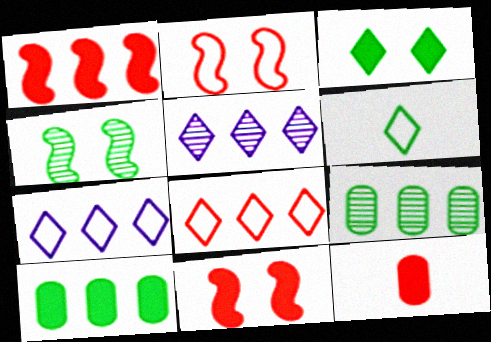[[1, 7, 9], 
[4, 6, 10], 
[4, 7, 12]]